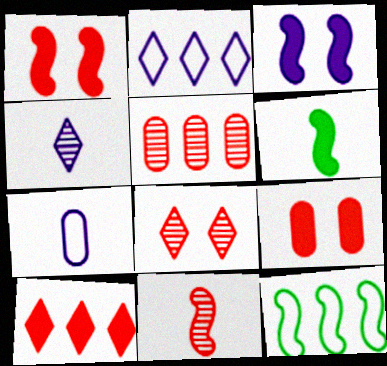[[3, 11, 12], 
[4, 9, 12], 
[5, 8, 11]]